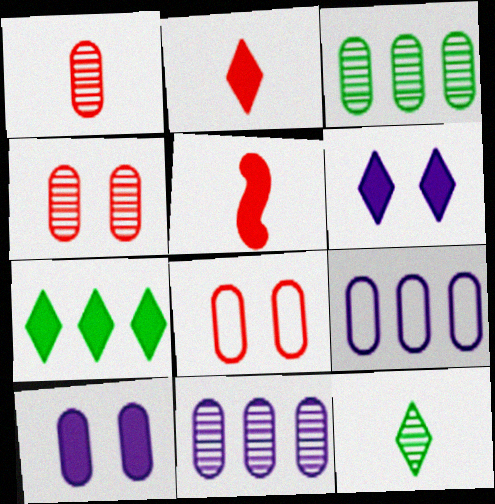[[2, 6, 7], 
[5, 7, 10]]